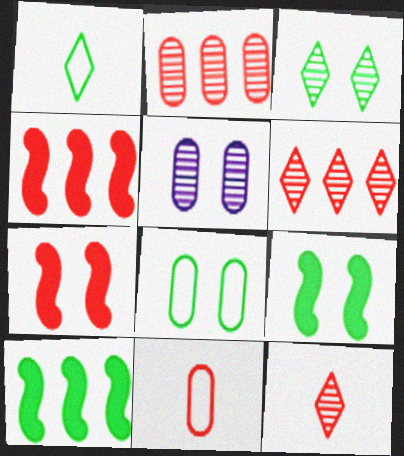[[1, 4, 5], 
[3, 8, 9], 
[6, 7, 11]]